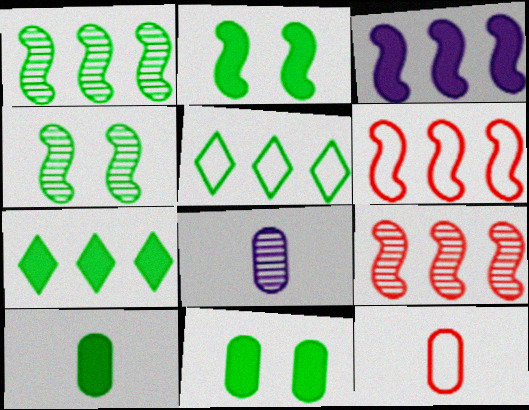[[1, 3, 6], 
[2, 7, 10], 
[4, 5, 10], 
[8, 10, 12]]